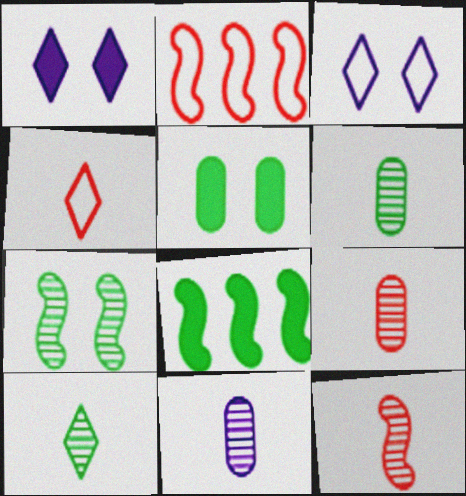[[1, 2, 6], 
[3, 8, 9], 
[6, 9, 11], 
[10, 11, 12]]